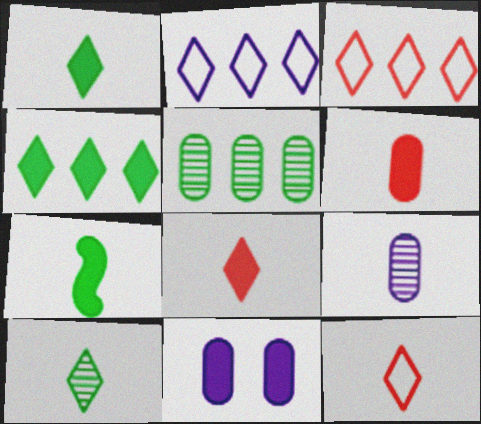[[7, 9, 12]]